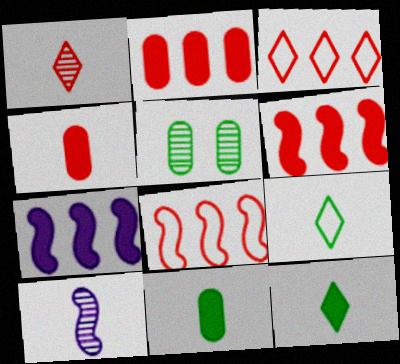[[4, 9, 10]]